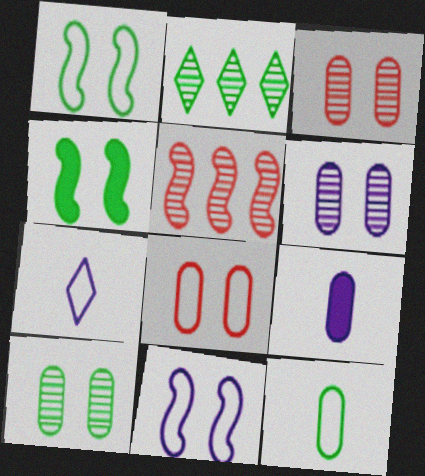[[2, 4, 12], 
[3, 6, 10]]